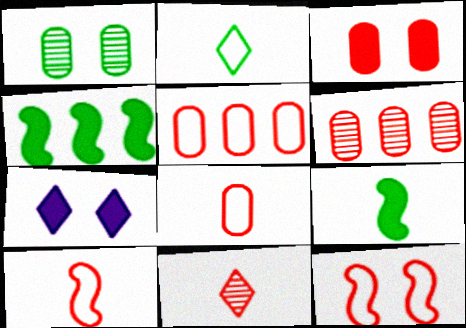[[1, 2, 4], 
[1, 7, 12], 
[3, 6, 8]]